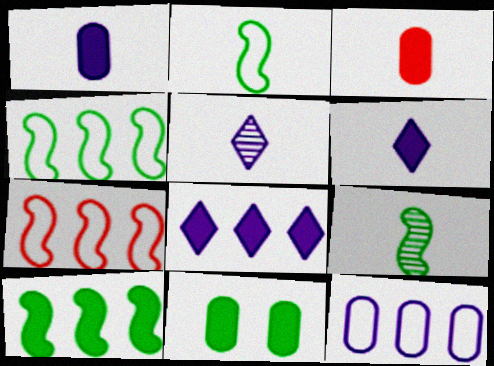[[2, 3, 5], 
[5, 7, 11]]